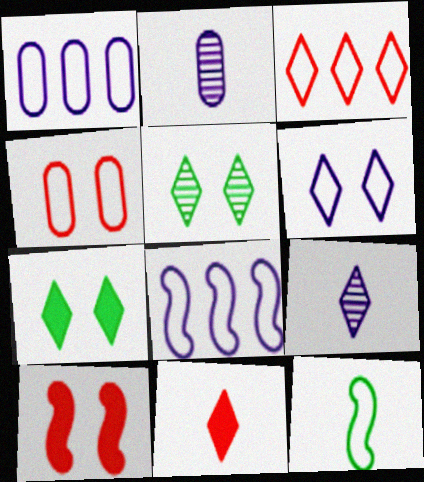[[2, 11, 12], 
[3, 7, 9]]